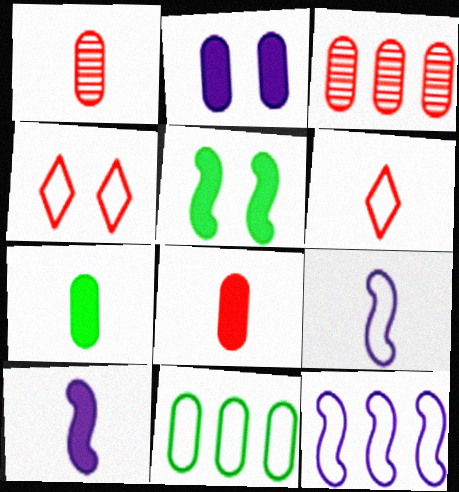[[1, 2, 11], 
[4, 9, 11]]